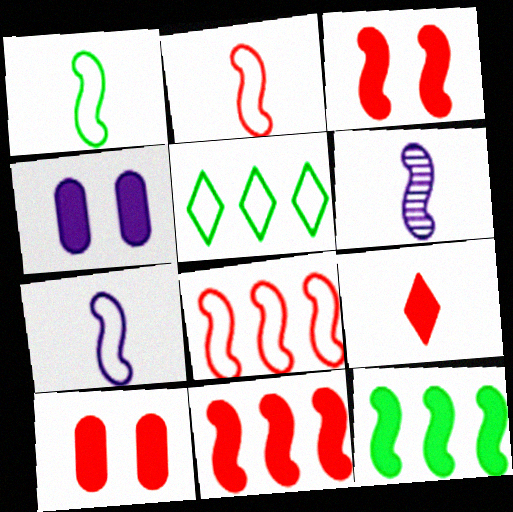[[1, 2, 7], 
[4, 9, 12], 
[5, 6, 10], 
[9, 10, 11]]